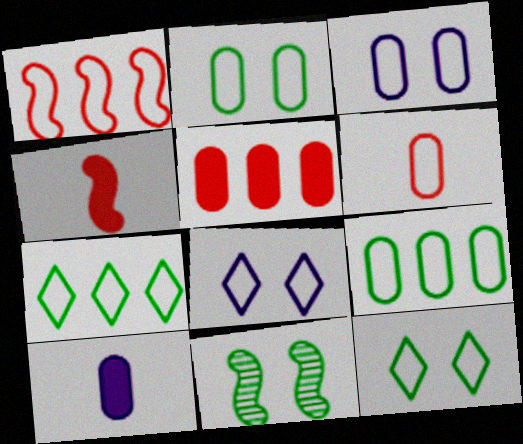[[3, 6, 9]]